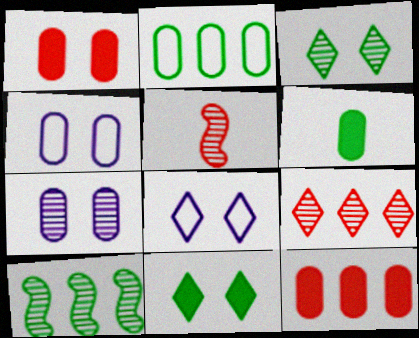[]